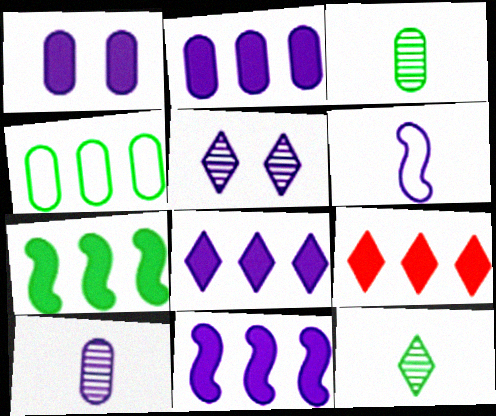[[2, 5, 6], 
[2, 7, 9], 
[2, 8, 11]]